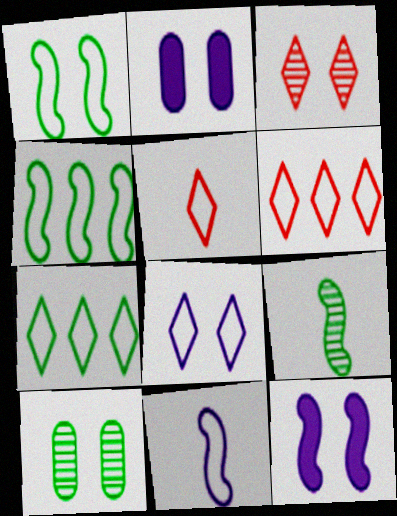[[1, 2, 3], 
[2, 6, 9], 
[5, 7, 8]]